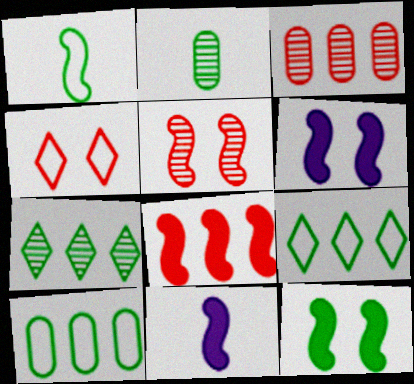[[2, 9, 12], 
[8, 11, 12]]